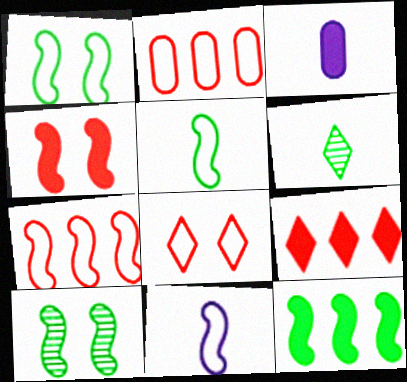[[1, 7, 11], 
[5, 10, 12]]